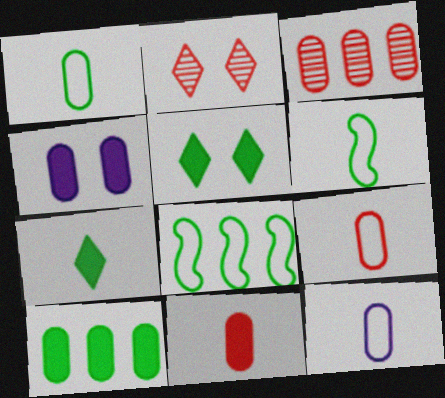[[1, 3, 4], 
[1, 9, 12], 
[4, 10, 11]]